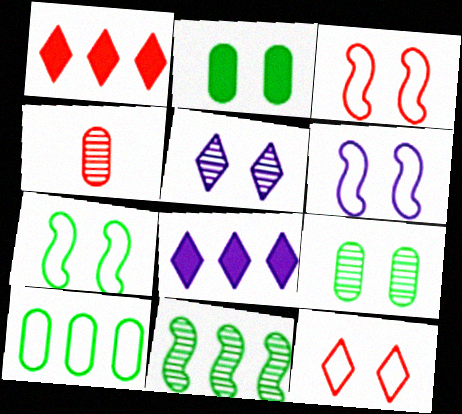[[1, 3, 4], 
[2, 3, 5], 
[3, 6, 7], 
[4, 5, 11], 
[4, 7, 8]]